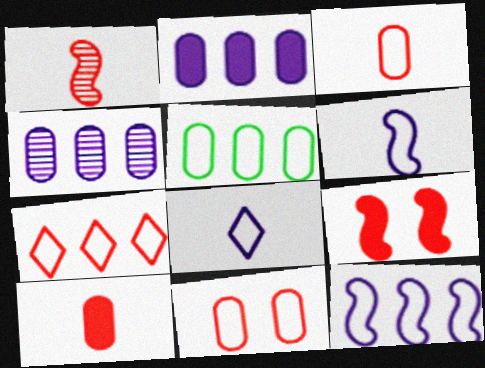[[5, 7, 12]]